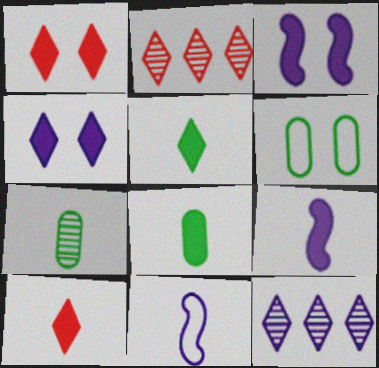[[2, 6, 9], 
[7, 10, 11], 
[8, 9, 10]]